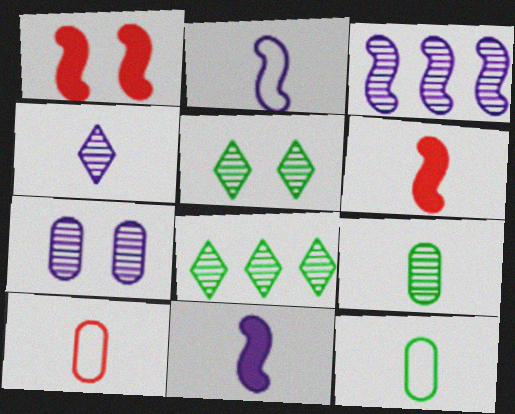[[3, 4, 7], 
[4, 6, 12]]